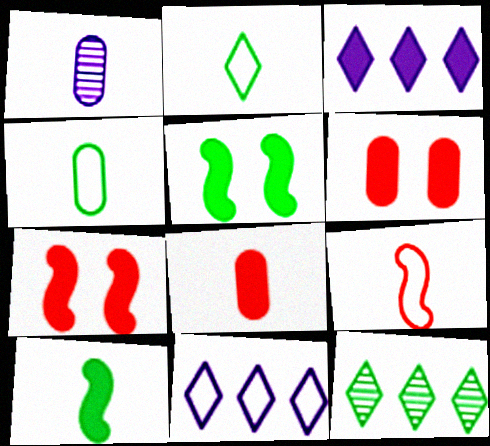[[1, 4, 8], 
[3, 5, 8], 
[3, 6, 10], 
[4, 5, 12]]